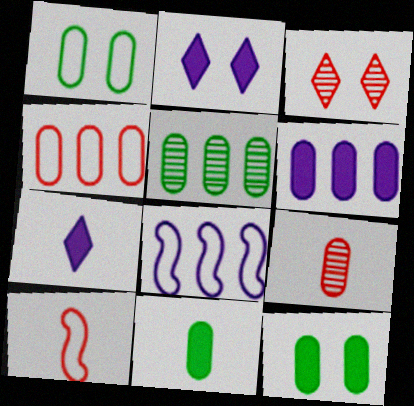[[1, 5, 11], 
[1, 6, 9], 
[2, 5, 10], 
[3, 8, 11], 
[4, 5, 6]]